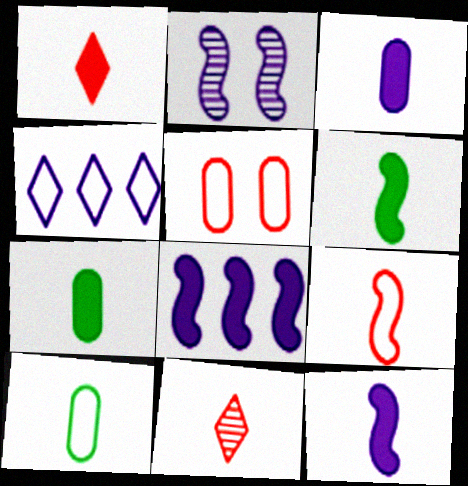[[1, 3, 6], 
[1, 7, 12], 
[2, 3, 4], 
[10, 11, 12]]